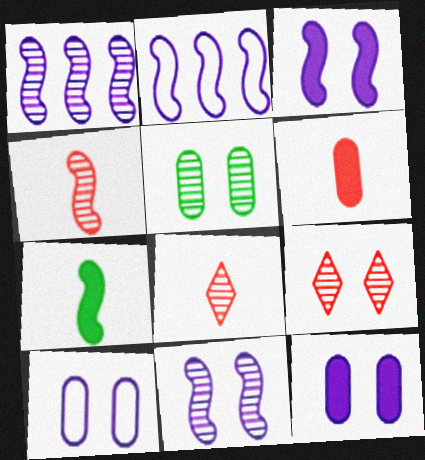[[1, 5, 8], 
[5, 9, 11]]